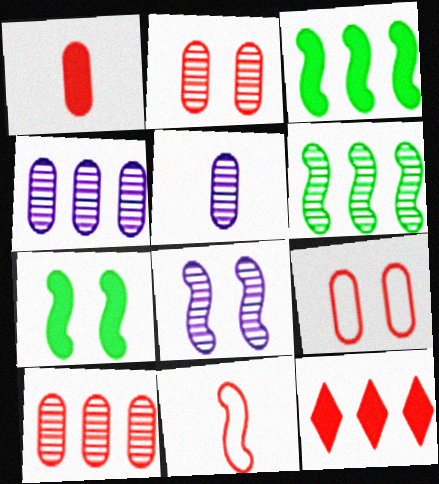[[1, 9, 10], 
[2, 11, 12], 
[3, 8, 11]]